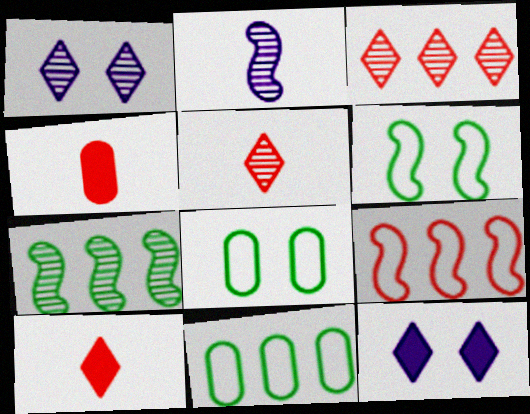[]